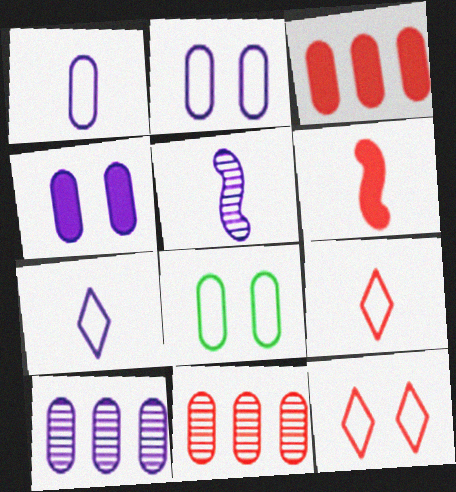[[1, 4, 10], 
[6, 11, 12]]